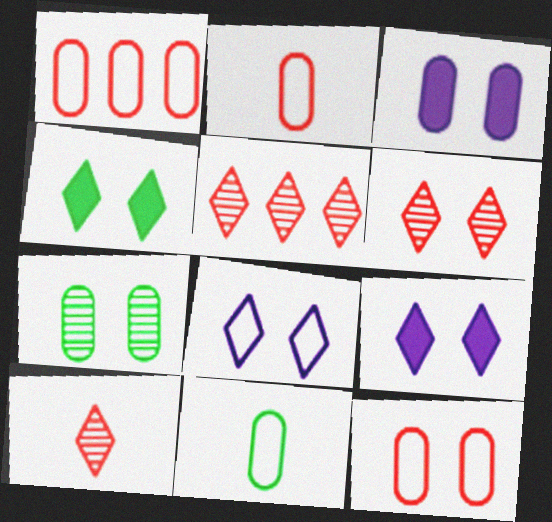[[1, 2, 12], 
[3, 7, 12], 
[4, 6, 8], 
[5, 6, 10]]